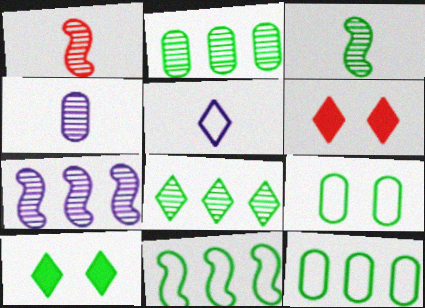[[3, 10, 12], 
[4, 6, 11], 
[5, 6, 8]]